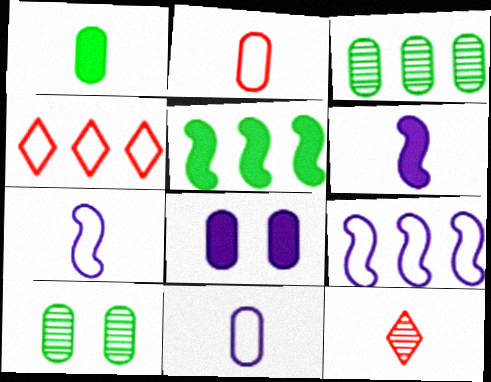[[1, 7, 12], 
[2, 3, 8], 
[4, 6, 10]]